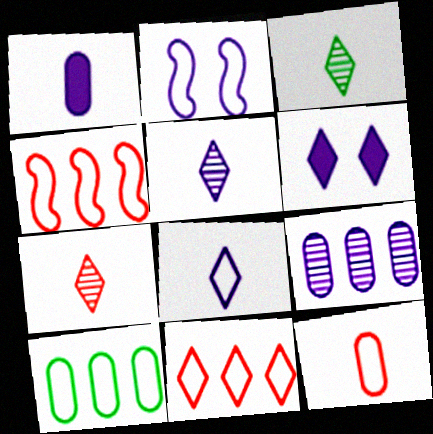[[3, 5, 7], 
[3, 6, 11]]